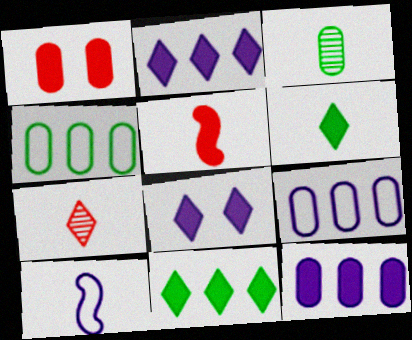[[1, 3, 9]]